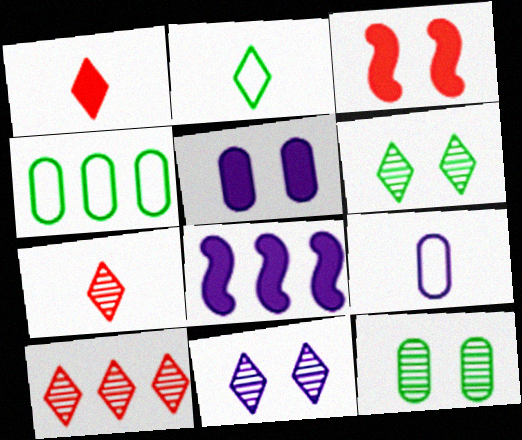[[4, 8, 10], 
[8, 9, 11]]